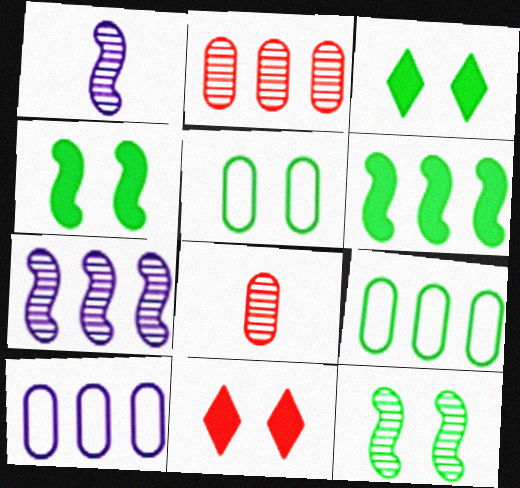[[1, 9, 11], 
[3, 5, 12]]